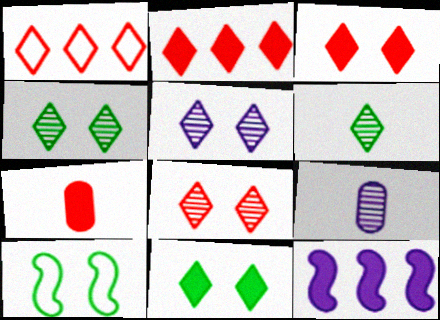[[2, 9, 10], 
[4, 5, 8], 
[7, 11, 12]]